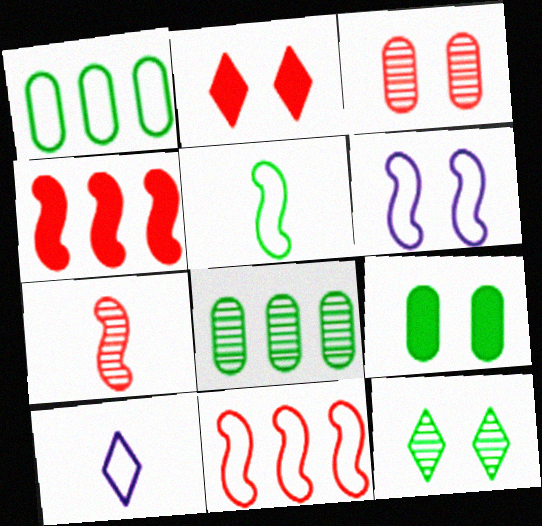[[5, 6, 11]]